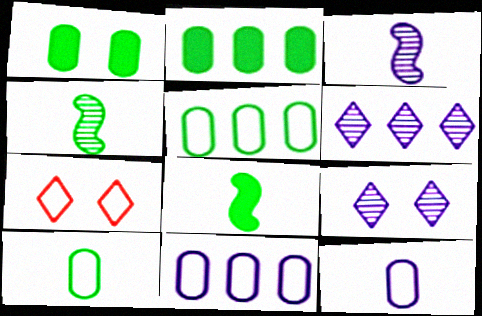[[2, 3, 7]]